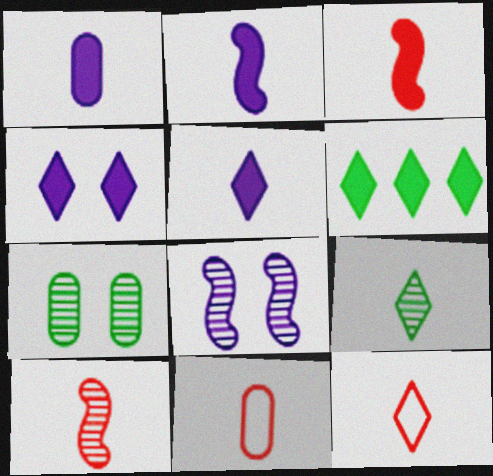[[1, 2, 5], 
[2, 9, 11], 
[5, 9, 12], 
[6, 8, 11]]